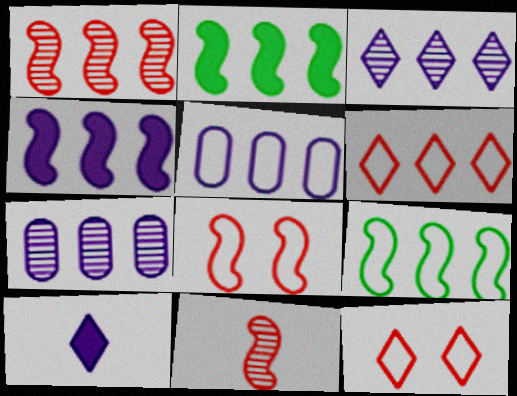[[1, 4, 9], 
[2, 6, 7], 
[3, 4, 5], 
[5, 6, 9]]